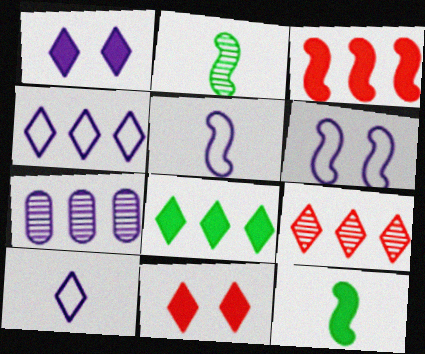[[1, 5, 7], 
[2, 3, 6], 
[4, 8, 9]]